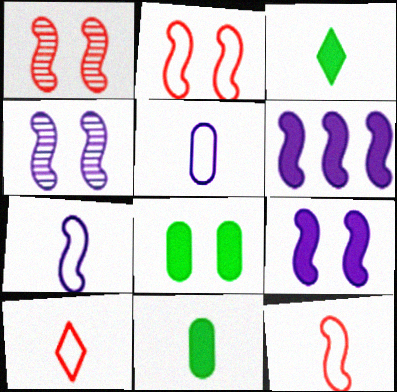[[4, 6, 7]]